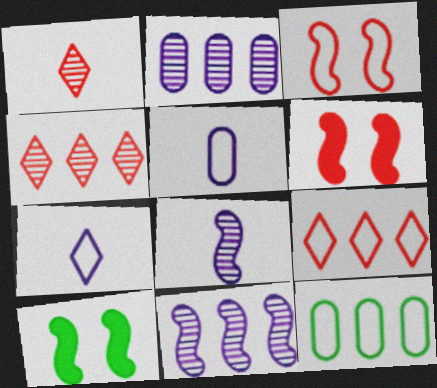[[3, 7, 12], 
[4, 5, 10]]